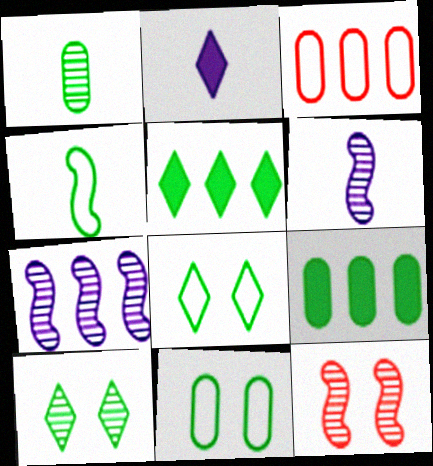[[1, 9, 11], 
[3, 5, 7], 
[4, 9, 10]]